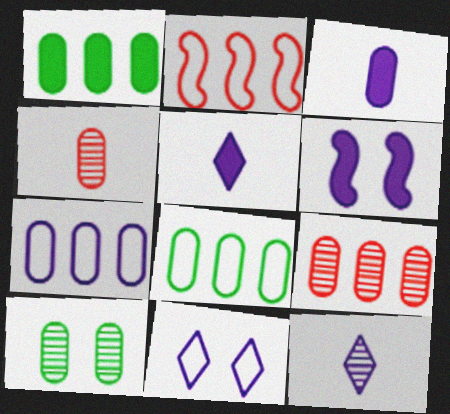[[1, 7, 9], 
[2, 5, 10], 
[6, 7, 12]]